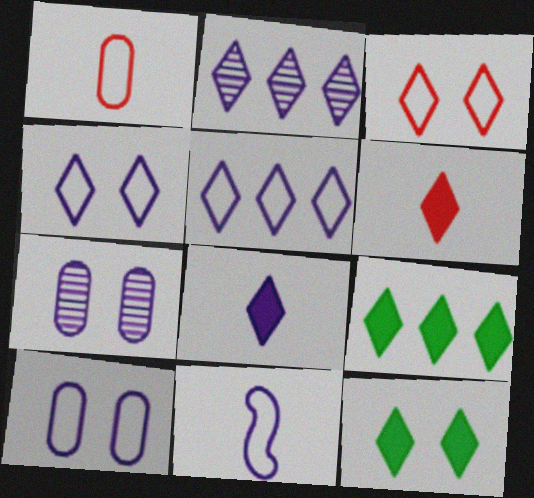[[2, 4, 8], 
[5, 10, 11]]